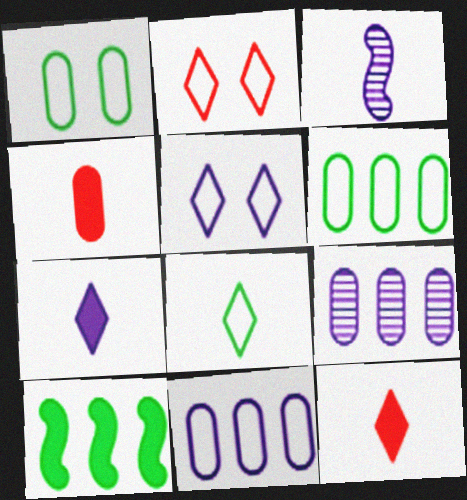[[1, 4, 9], 
[3, 4, 8]]